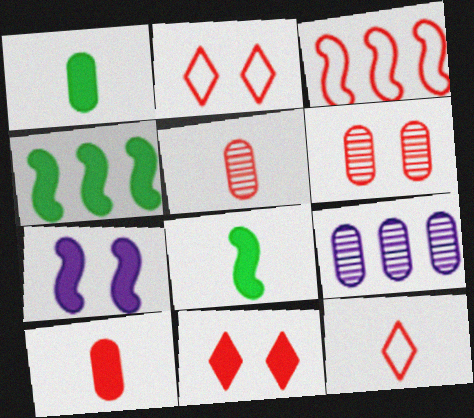[[2, 8, 9], 
[3, 5, 11]]